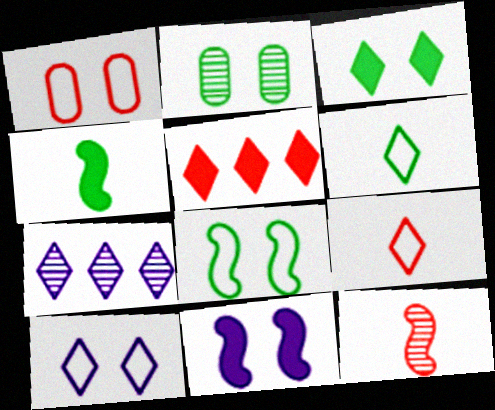[[1, 4, 7], 
[1, 5, 12], 
[1, 8, 10], 
[2, 3, 8], 
[2, 7, 12], 
[3, 7, 9]]